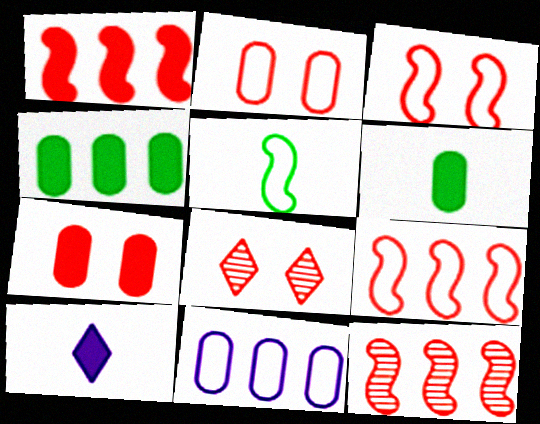[[1, 9, 12], 
[3, 7, 8]]